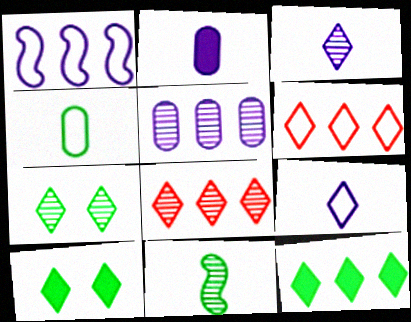[[3, 6, 10], 
[3, 7, 8], 
[8, 9, 10]]